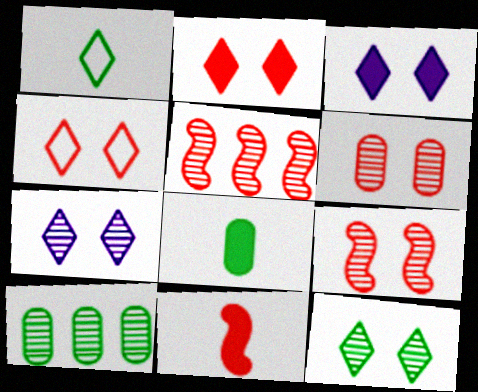[[3, 4, 12]]